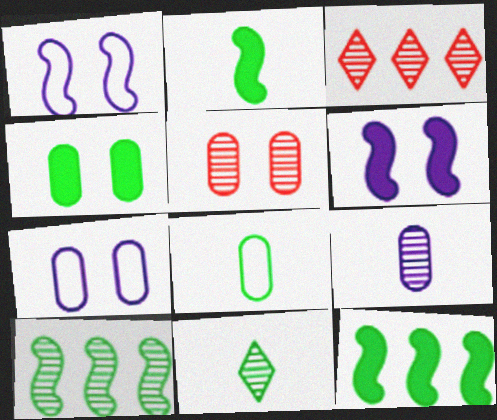[[2, 3, 7], 
[2, 8, 11], 
[3, 6, 8], 
[4, 5, 7]]